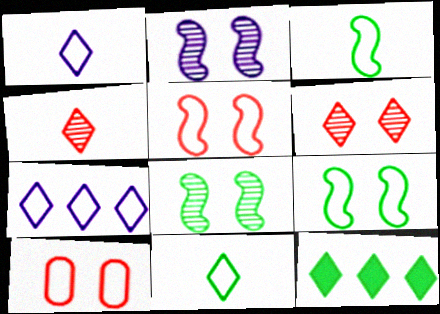[[1, 6, 12], 
[3, 7, 10]]